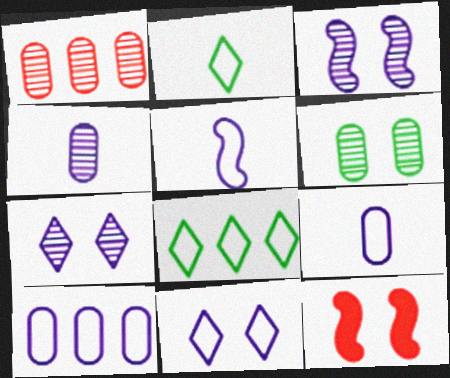[[1, 4, 6], 
[4, 8, 12], 
[5, 10, 11], 
[6, 11, 12]]